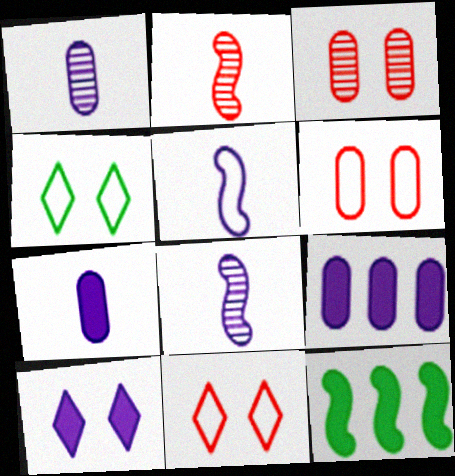[[1, 11, 12], 
[2, 4, 9]]